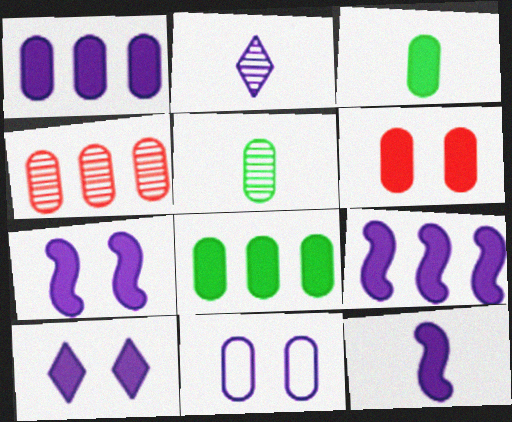[[1, 3, 6], 
[1, 10, 12], 
[2, 9, 11], 
[3, 4, 11], 
[7, 9, 12]]